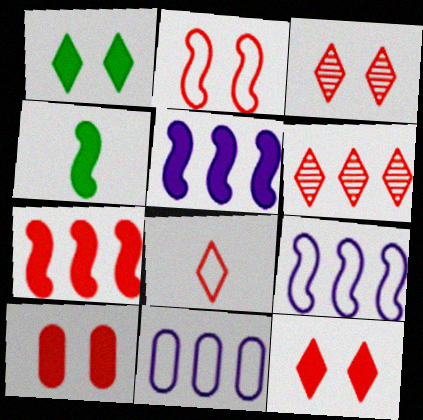[[2, 3, 10], 
[3, 4, 11], 
[6, 8, 12]]